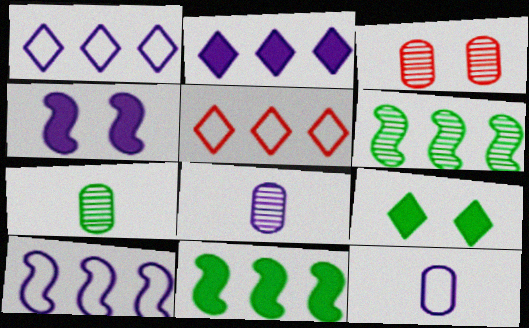[[1, 4, 8], 
[4, 5, 7]]